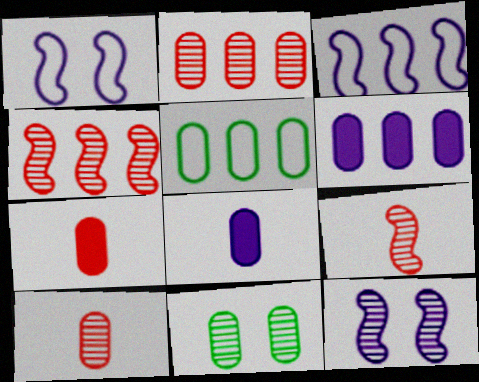[[2, 5, 6]]